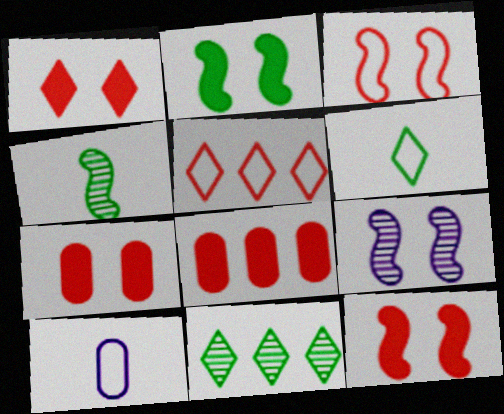[[1, 7, 12], 
[2, 3, 9], 
[6, 8, 9], 
[10, 11, 12]]